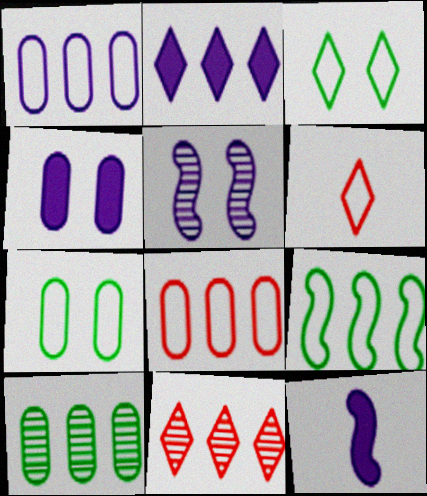[[2, 4, 12], 
[7, 11, 12]]